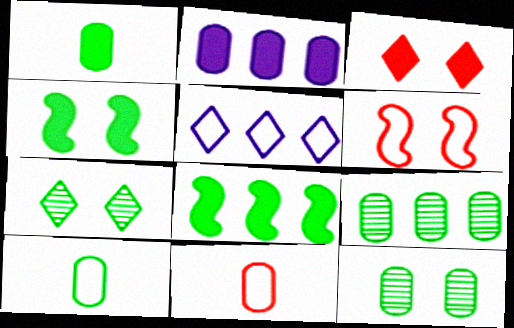[[2, 11, 12], 
[5, 6, 10], 
[7, 8, 10]]